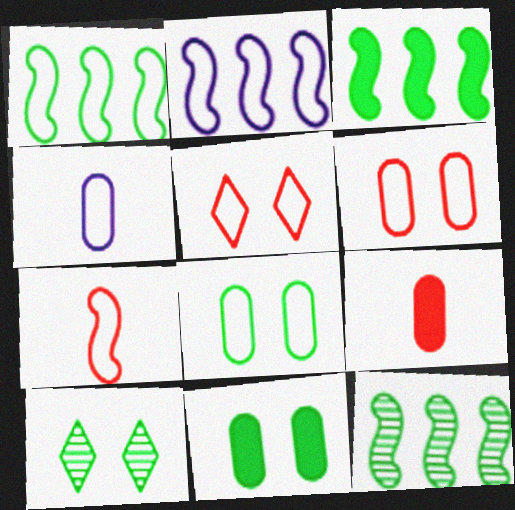[[1, 3, 12], 
[1, 4, 5], 
[2, 9, 10]]